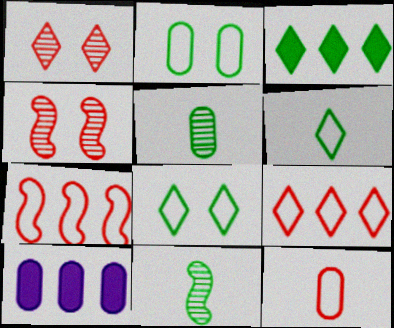[[2, 3, 11], 
[4, 6, 10]]